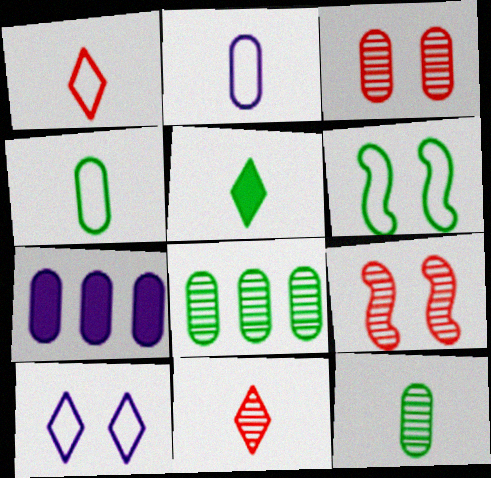[[3, 4, 7], 
[5, 6, 8], 
[6, 7, 11]]